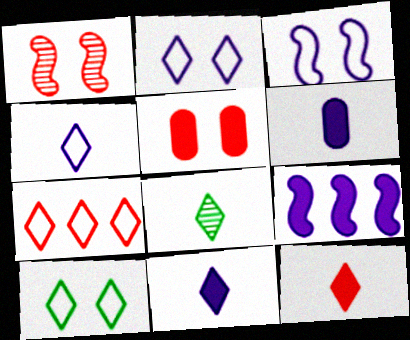[[4, 7, 10], 
[4, 8, 12]]